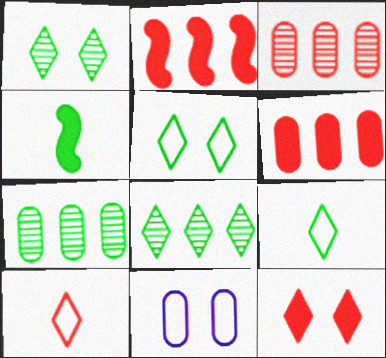[[4, 5, 7]]